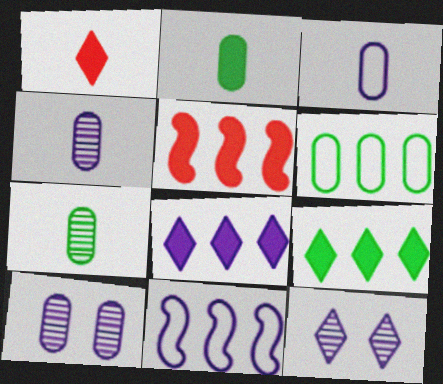[]